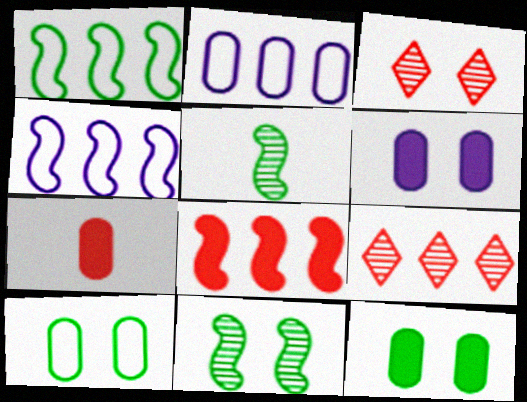[]